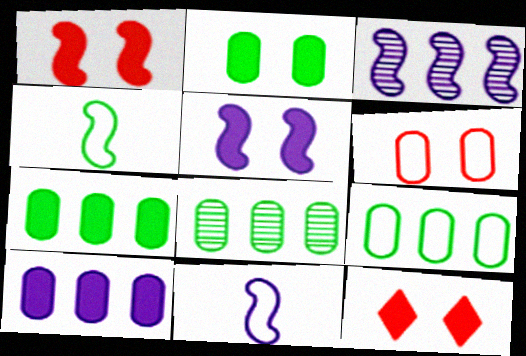[[1, 3, 4], 
[2, 5, 12], 
[3, 5, 11], 
[7, 8, 9], 
[8, 11, 12]]